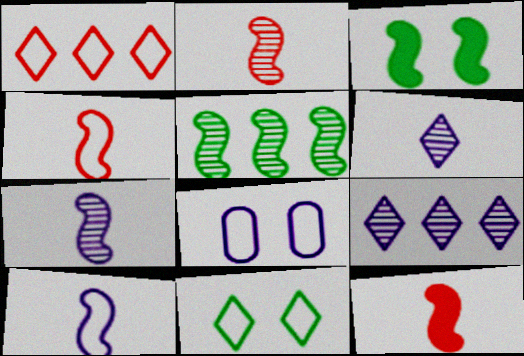[[2, 4, 12]]